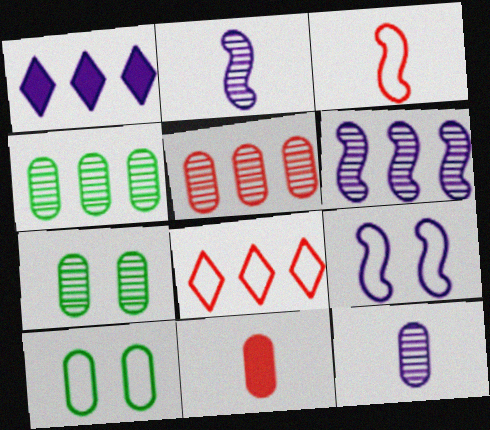[[1, 3, 7], 
[1, 9, 12], 
[5, 7, 12]]